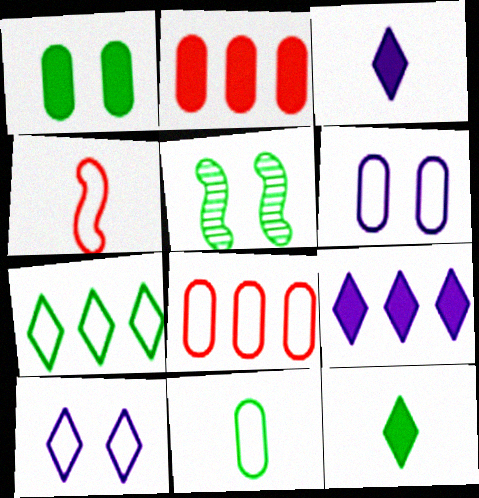[[3, 5, 8], 
[4, 6, 7], 
[6, 8, 11]]